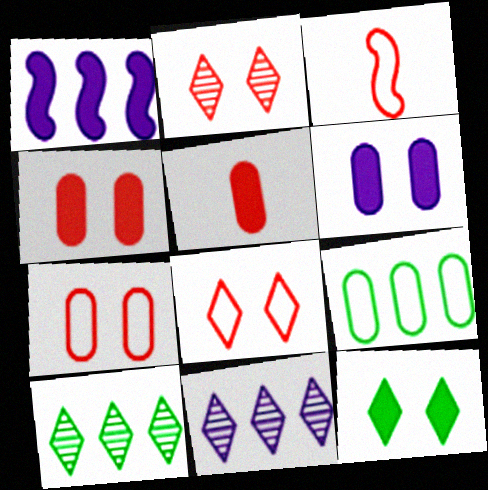[[1, 5, 12], 
[3, 6, 10]]